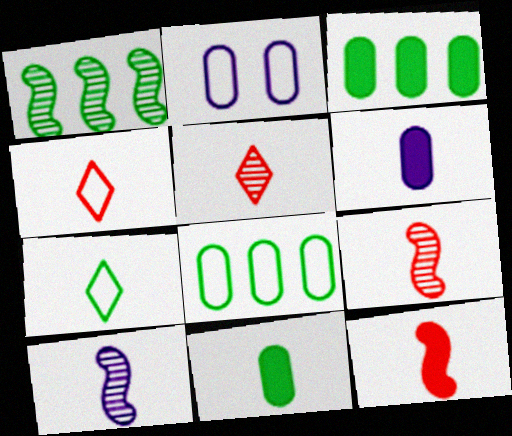[[4, 10, 11], 
[6, 7, 9]]